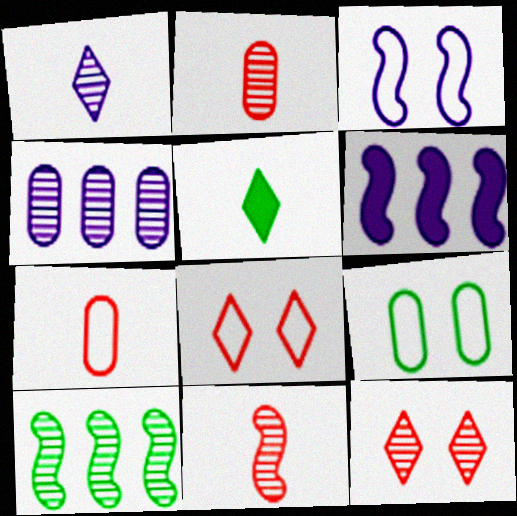[[3, 8, 9], 
[5, 9, 10]]